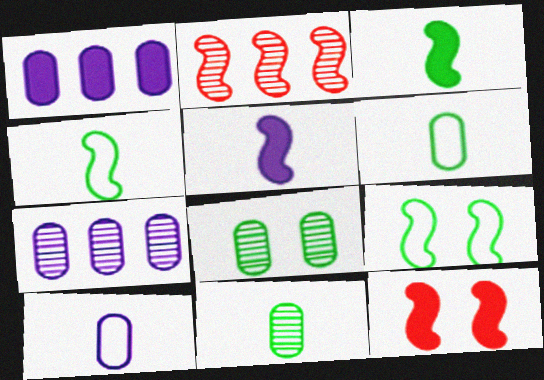[[2, 5, 9]]